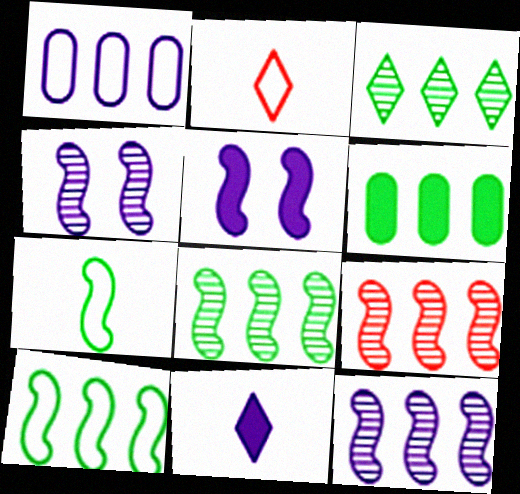[[1, 4, 11], 
[2, 4, 6], 
[3, 6, 10], 
[5, 7, 9], 
[8, 9, 12]]